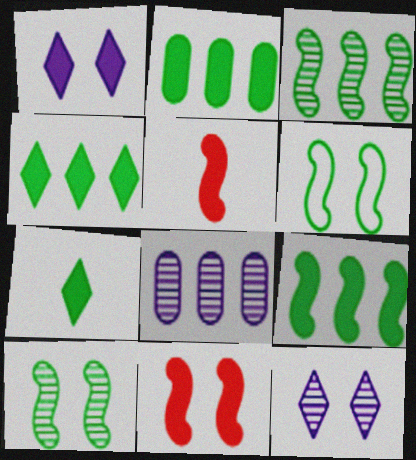[[1, 2, 5], 
[2, 4, 9]]